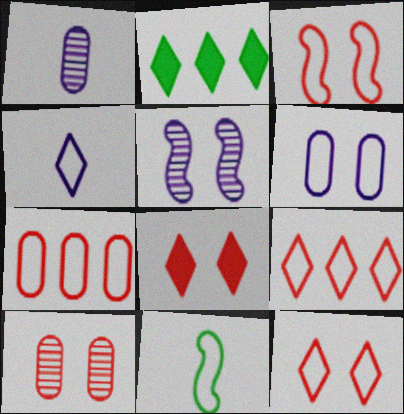[[1, 2, 3], 
[3, 8, 10], 
[6, 9, 11]]